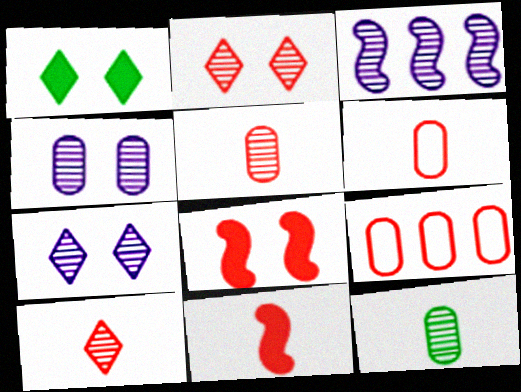[[1, 3, 6], 
[2, 3, 12], 
[2, 9, 11], 
[6, 10, 11], 
[8, 9, 10]]